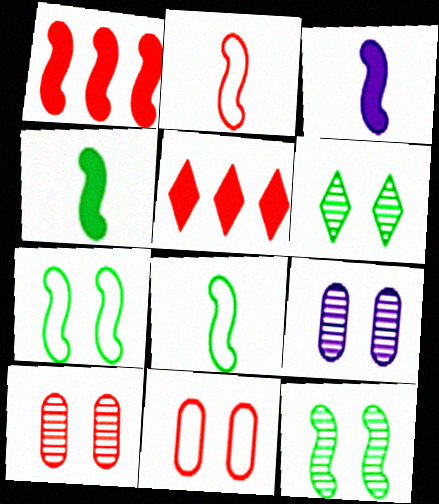[[2, 5, 10], 
[5, 8, 9]]